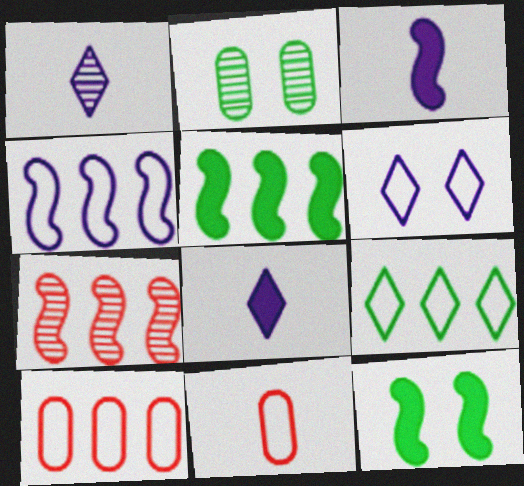[[1, 2, 7], 
[1, 10, 12], 
[4, 5, 7], 
[4, 9, 10]]